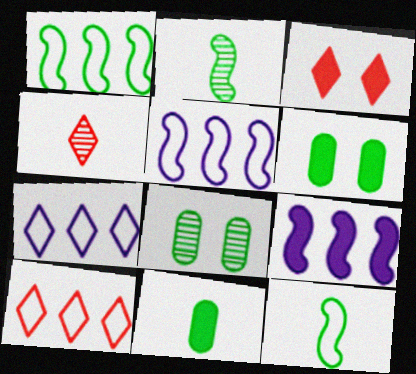[[3, 4, 10], 
[3, 9, 11], 
[4, 5, 6]]